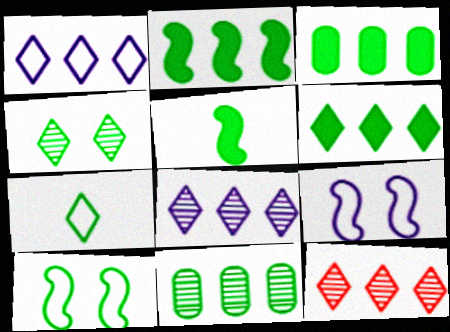[[1, 6, 12], 
[2, 3, 6], 
[4, 6, 7]]